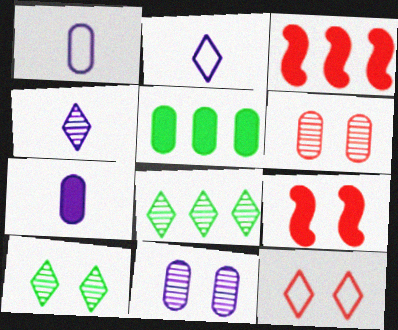[[1, 3, 10], 
[1, 5, 6], 
[1, 8, 9], 
[6, 9, 12]]